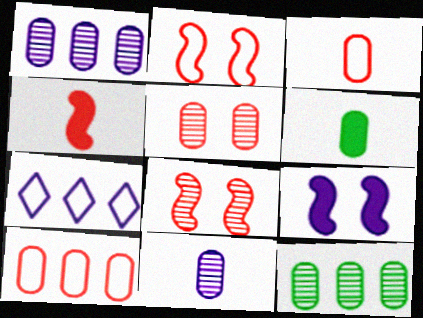[[3, 6, 11], 
[5, 11, 12], 
[6, 7, 8], 
[7, 9, 11]]